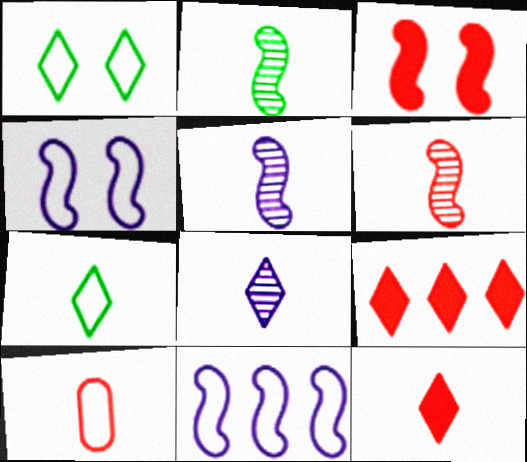[[1, 8, 9], 
[1, 10, 11], 
[2, 3, 11], 
[2, 5, 6], 
[6, 10, 12], 
[7, 8, 12]]